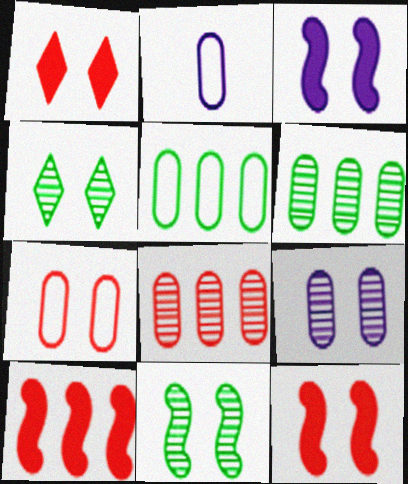[[2, 4, 10], 
[2, 5, 7], 
[3, 4, 7]]